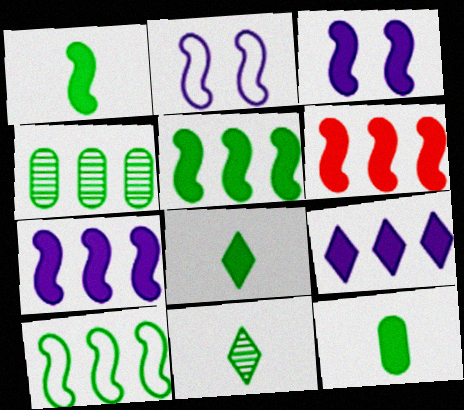[[1, 3, 6], 
[1, 8, 12], 
[5, 6, 7]]